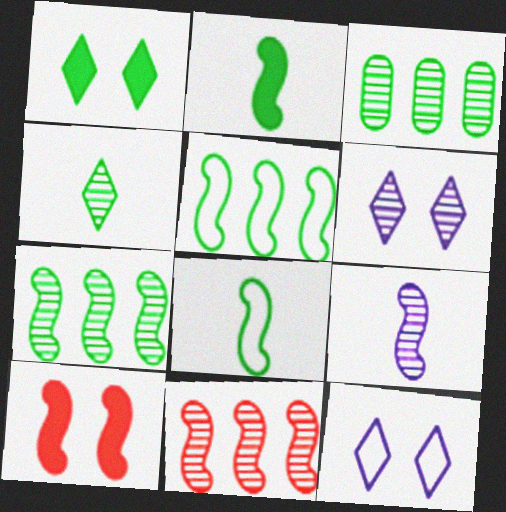[[1, 3, 8], 
[5, 9, 10]]